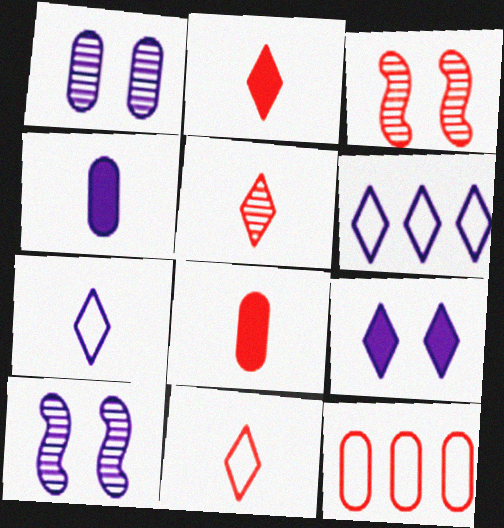[[2, 3, 12], 
[2, 5, 11], 
[4, 6, 10]]